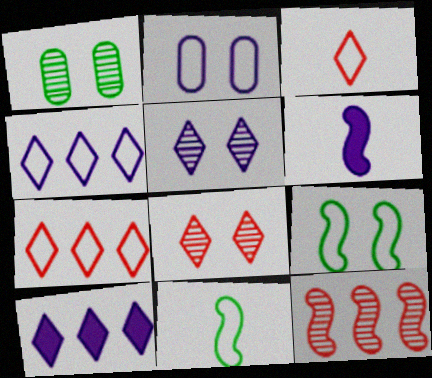[[1, 6, 7], 
[2, 7, 11], 
[6, 9, 12]]